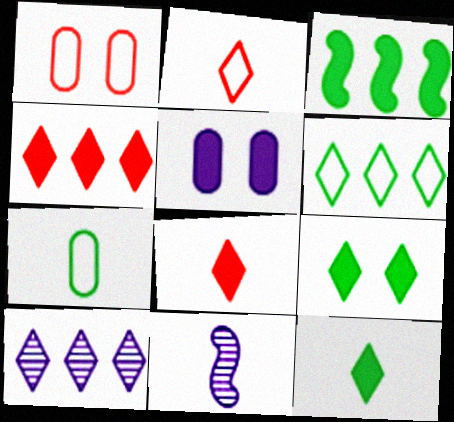[[2, 9, 10], 
[3, 5, 8], 
[4, 6, 10], 
[7, 8, 11]]